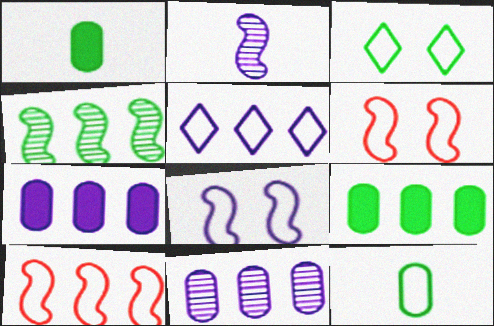[[1, 3, 4], 
[5, 6, 12]]